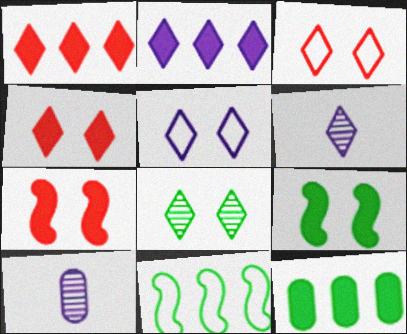[[2, 5, 6], 
[4, 5, 8], 
[4, 10, 11]]